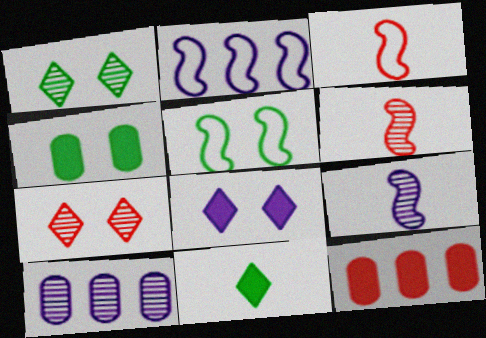[[1, 4, 5], 
[1, 6, 10], 
[2, 3, 5], 
[3, 7, 12]]